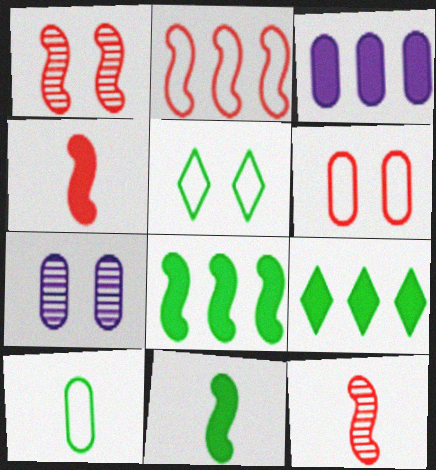[[1, 2, 4], 
[3, 5, 12]]